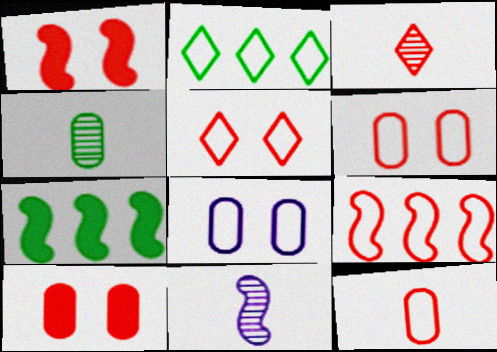[[2, 10, 11], 
[3, 4, 11], 
[3, 7, 8], 
[3, 9, 10], 
[5, 9, 12]]